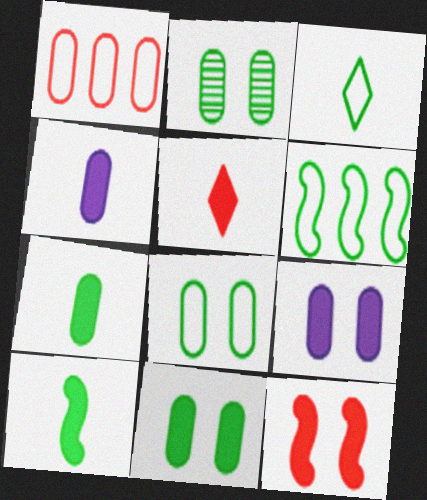[[1, 2, 4], 
[2, 8, 11], 
[3, 6, 8], 
[4, 5, 10]]